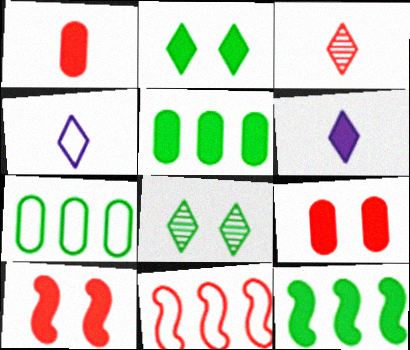[[3, 9, 11], 
[5, 6, 10], 
[6, 9, 12]]